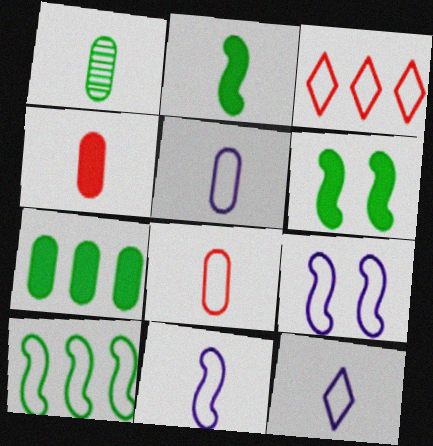[[1, 4, 5], 
[5, 11, 12]]